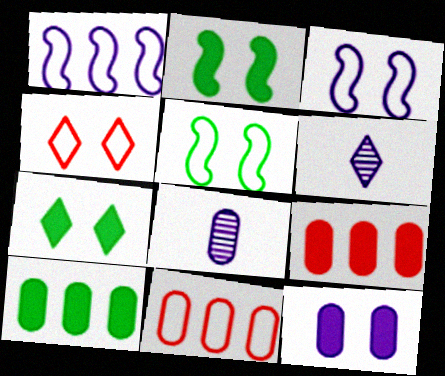[[1, 6, 12], 
[2, 6, 11], 
[5, 6, 9]]